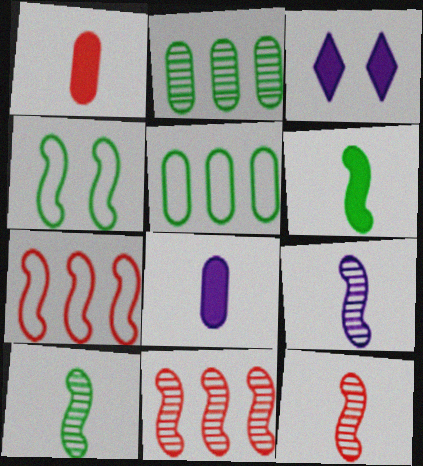[[3, 5, 12], 
[9, 10, 12]]